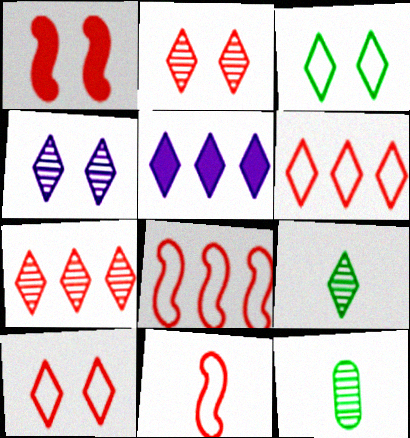[[4, 7, 9], 
[5, 9, 10]]